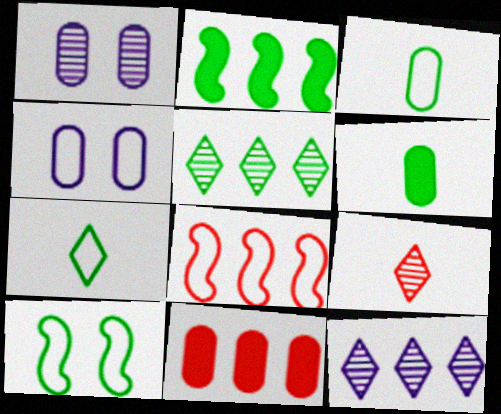[[1, 3, 11], 
[2, 4, 9], 
[4, 7, 8], 
[5, 6, 10]]